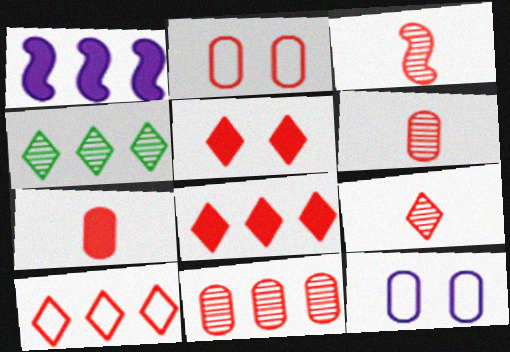[[2, 3, 8], 
[2, 7, 11], 
[3, 6, 9], 
[5, 9, 10]]